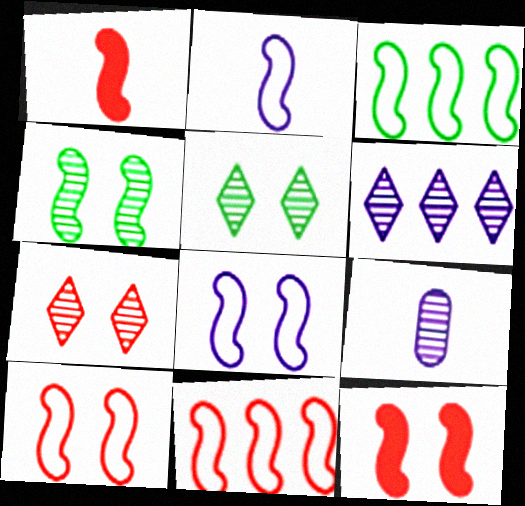[[2, 3, 10], 
[4, 8, 12]]